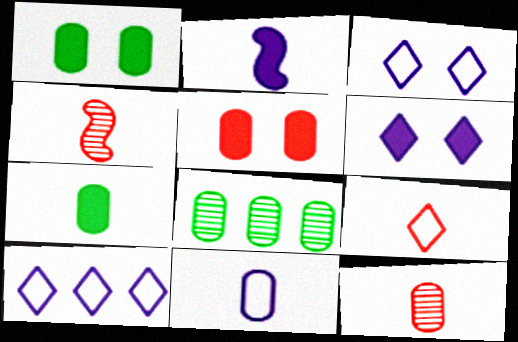[[1, 4, 10], 
[5, 8, 11], 
[7, 11, 12]]